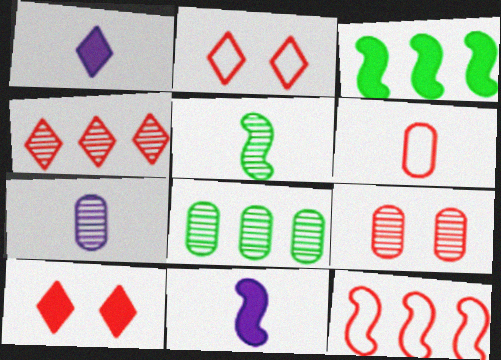[[1, 5, 6], 
[2, 3, 7], 
[2, 6, 12], 
[2, 8, 11], 
[7, 8, 9]]